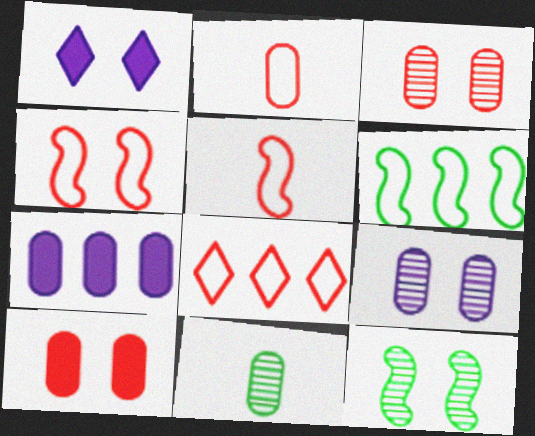[[2, 4, 8]]